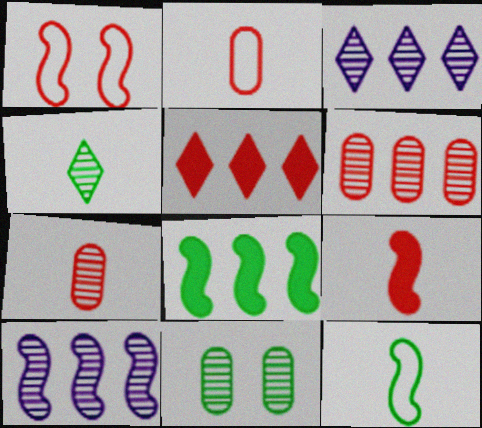[[1, 5, 7]]